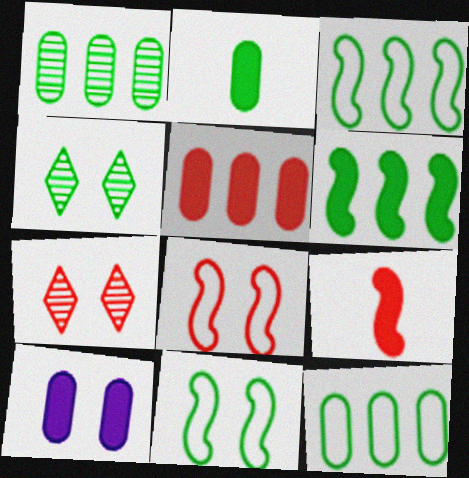[[2, 3, 4], 
[2, 5, 10], 
[4, 8, 10], 
[7, 10, 11]]